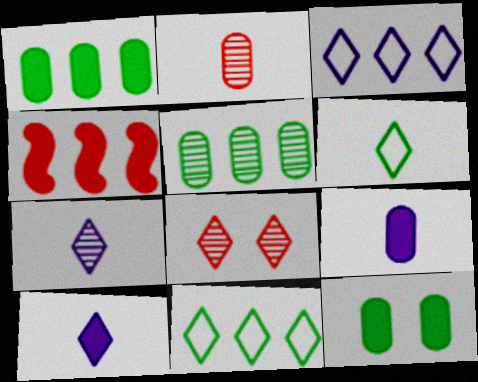[[3, 4, 5], 
[4, 10, 12], 
[8, 10, 11]]